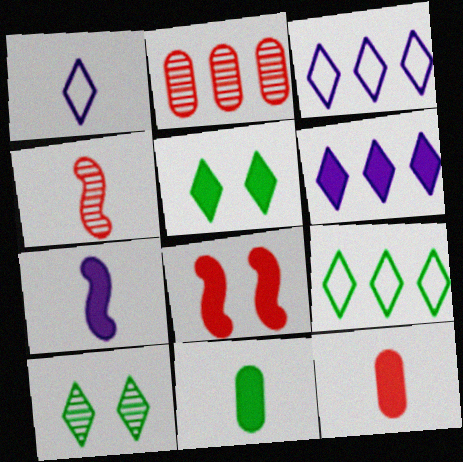[[1, 4, 11], 
[6, 8, 11]]